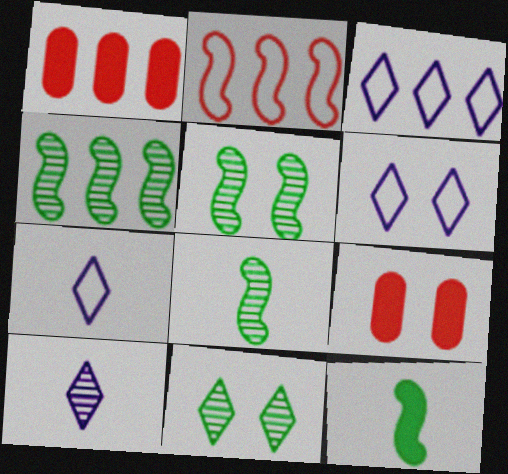[[1, 3, 4], 
[1, 5, 7], 
[1, 6, 8], 
[3, 6, 7], 
[3, 8, 9], 
[4, 5, 8], 
[4, 7, 9], 
[5, 6, 9]]